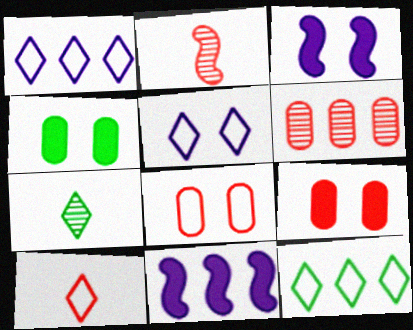[[1, 2, 4], 
[5, 10, 12], 
[6, 11, 12], 
[7, 8, 11]]